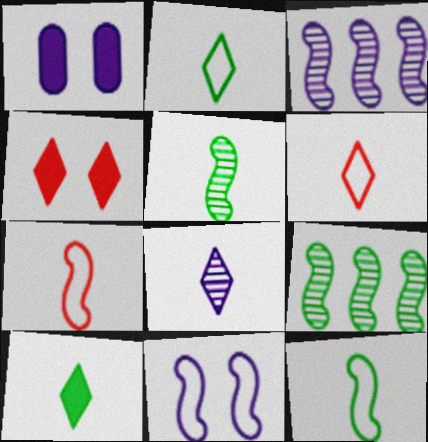[[1, 6, 9], 
[6, 8, 10]]